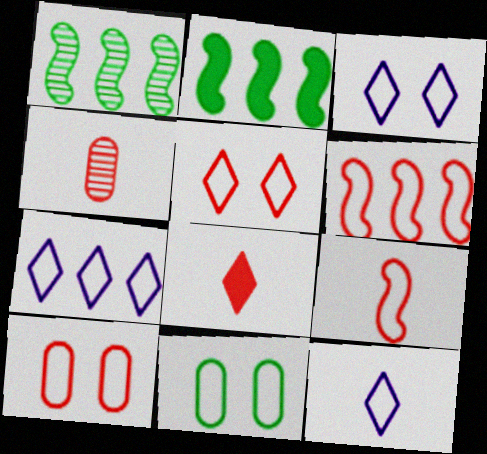[[2, 3, 4], 
[3, 7, 12], 
[4, 8, 9], 
[6, 11, 12], 
[7, 9, 11]]